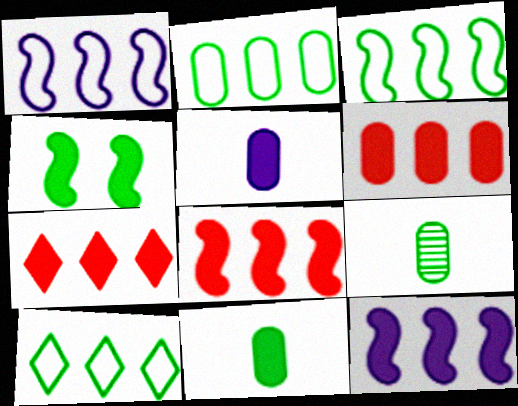[[2, 3, 10], 
[4, 5, 7], 
[4, 9, 10], 
[6, 7, 8]]